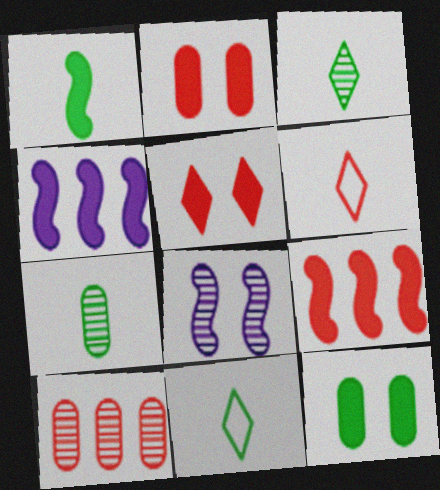[[1, 7, 11], 
[3, 8, 10]]